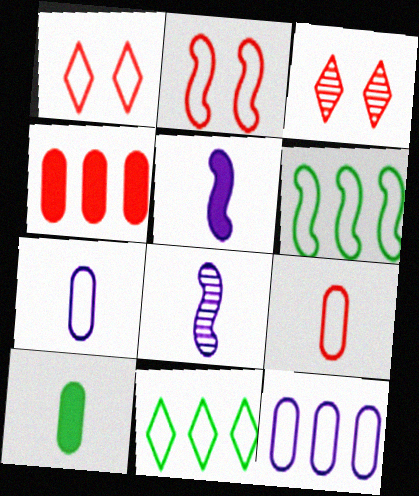[[1, 6, 7], 
[2, 7, 11]]